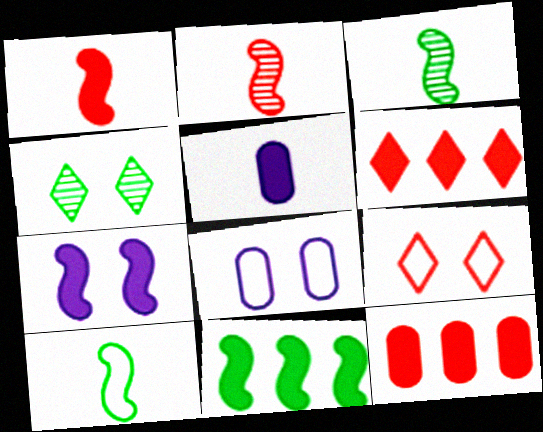[[1, 7, 11], 
[2, 9, 12], 
[3, 6, 8]]